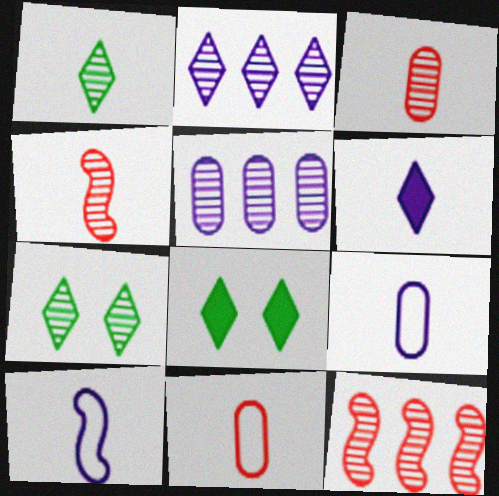[[4, 5, 7], 
[8, 9, 12]]